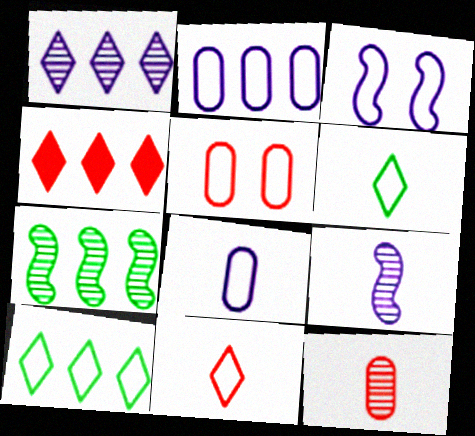[[1, 4, 10], 
[2, 4, 7]]